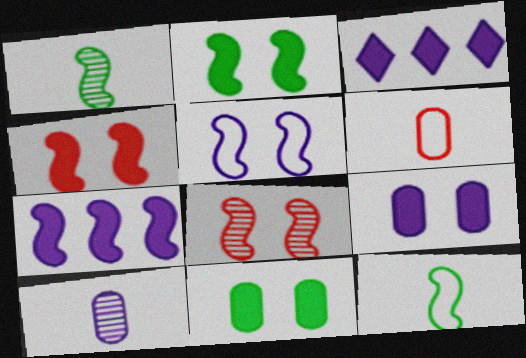[[2, 5, 8], 
[3, 5, 10], 
[7, 8, 12]]